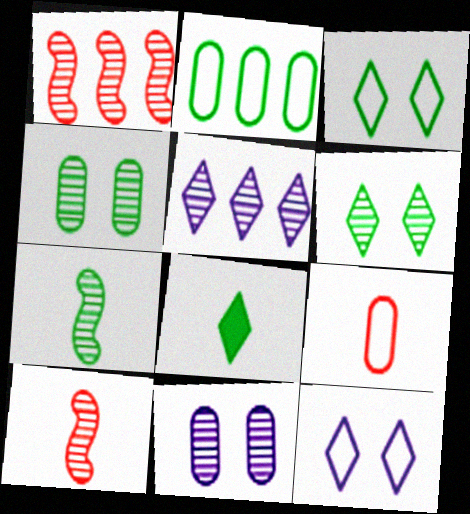[[4, 5, 10]]